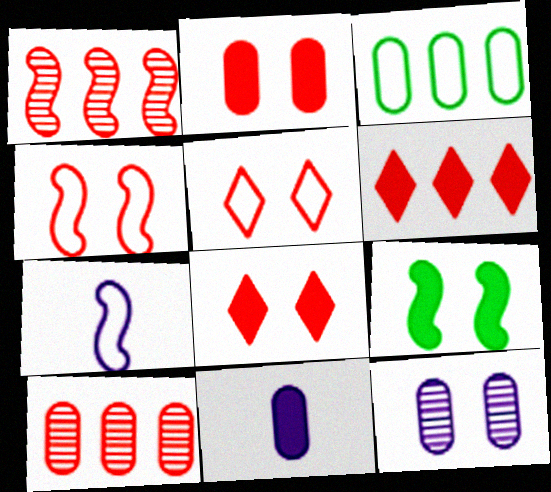[[1, 7, 9], 
[3, 5, 7], 
[5, 9, 12], 
[6, 9, 11]]